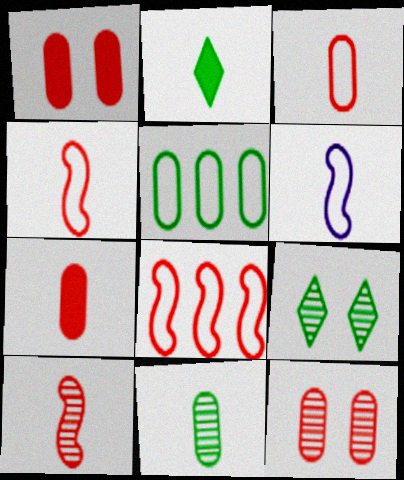[]